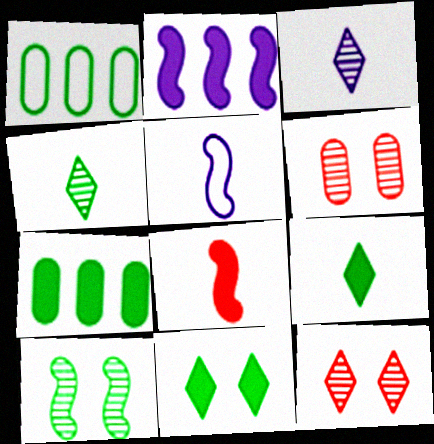[[1, 9, 10], 
[5, 7, 12]]